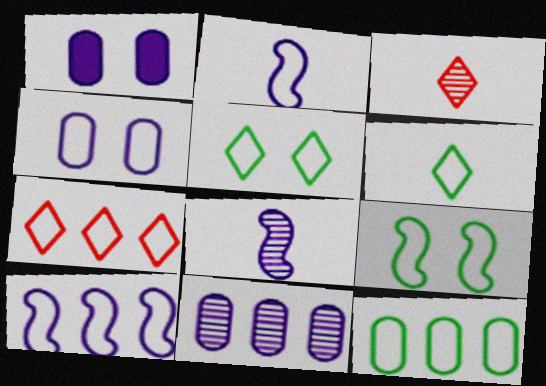[[6, 9, 12], 
[7, 10, 12]]